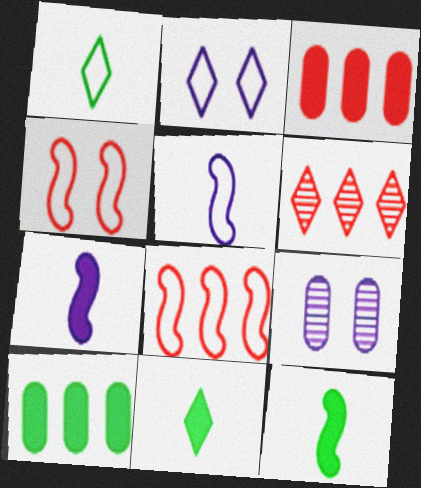[[2, 6, 11], 
[3, 6, 8], 
[8, 9, 11]]